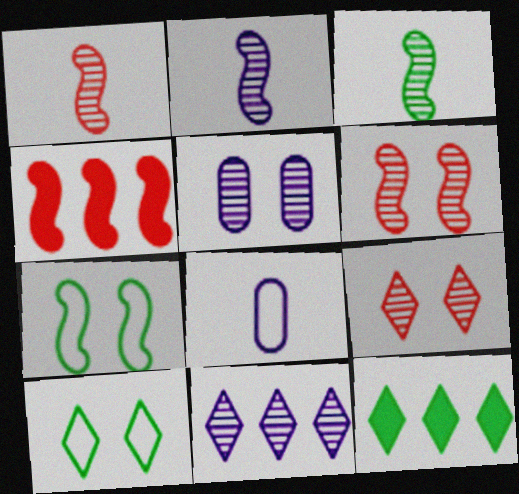[[1, 2, 3], 
[2, 4, 7], 
[2, 5, 11], 
[6, 8, 12]]